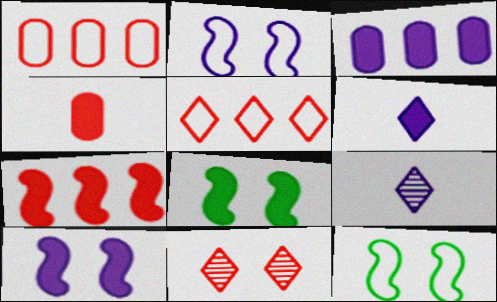[[1, 8, 9], 
[2, 3, 9], 
[3, 6, 10]]